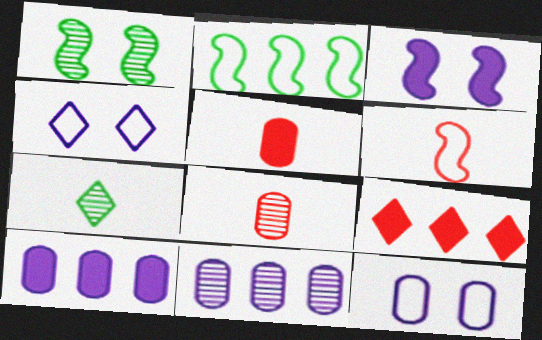[[2, 9, 11], 
[4, 7, 9]]